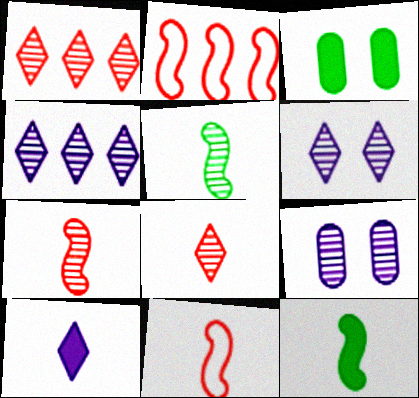[[1, 5, 9], 
[3, 4, 11]]